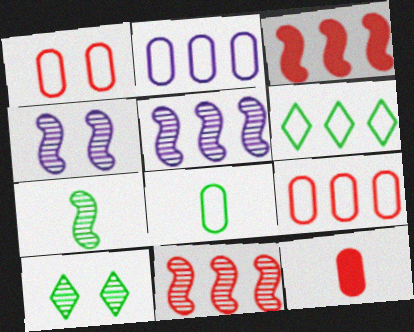[[1, 2, 8], 
[4, 6, 12], 
[4, 7, 11]]